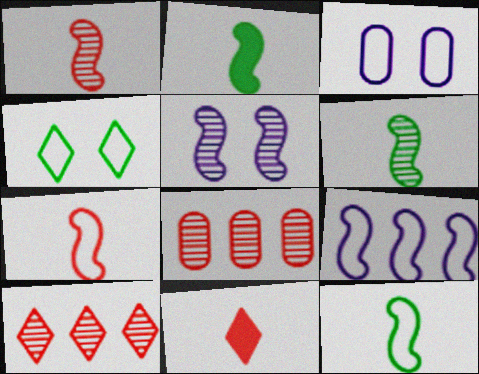[[2, 3, 10], 
[2, 6, 12]]